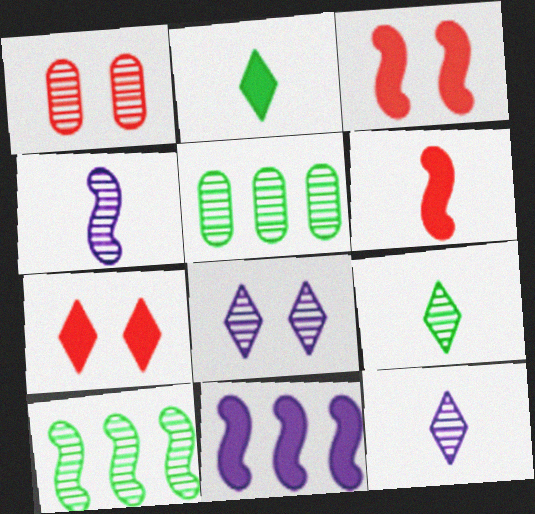[[1, 10, 12]]